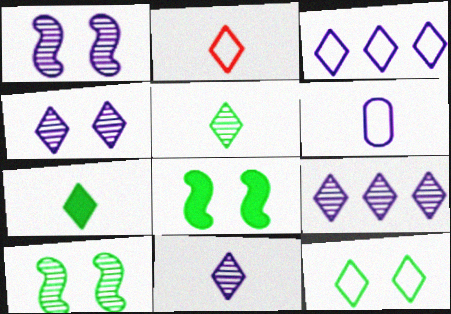[[2, 3, 12], 
[2, 7, 11], 
[4, 9, 11]]